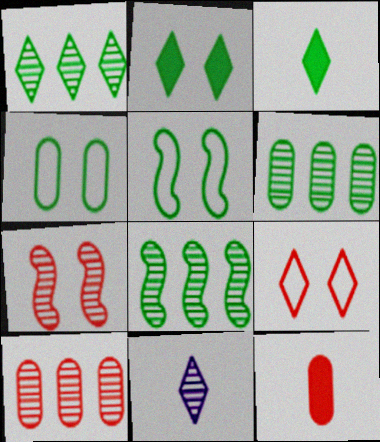[[1, 6, 8], 
[3, 4, 8], 
[3, 5, 6], 
[6, 7, 11]]